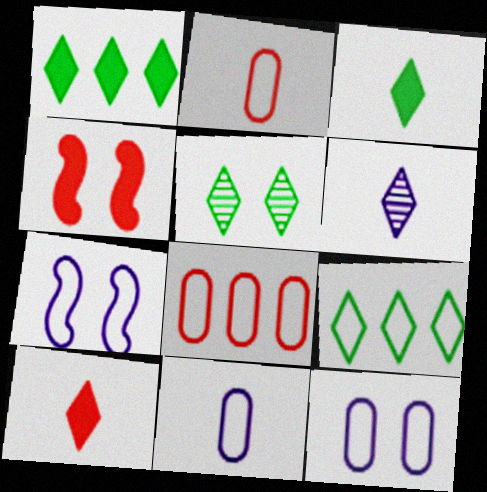[[2, 7, 9], 
[3, 5, 9], 
[4, 5, 12]]